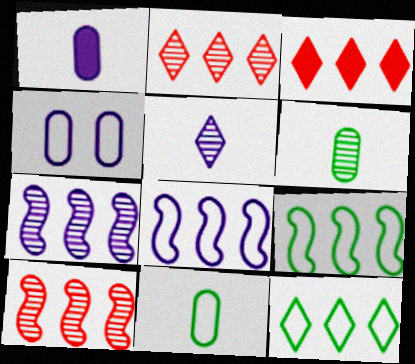[]